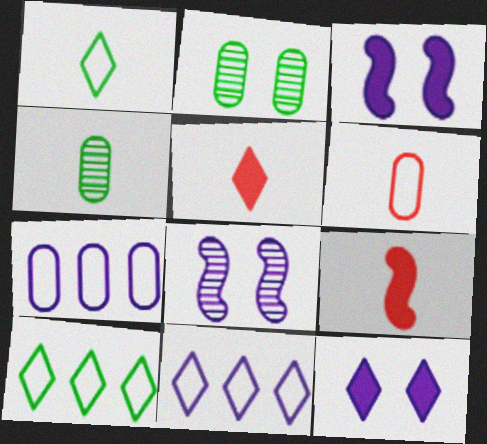[[2, 9, 11]]